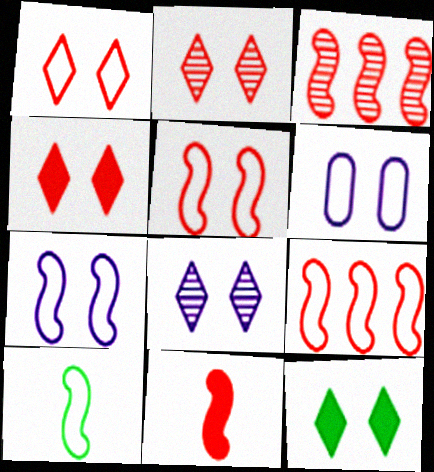[[1, 2, 4], 
[1, 8, 12], 
[3, 5, 11], 
[7, 9, 10]]